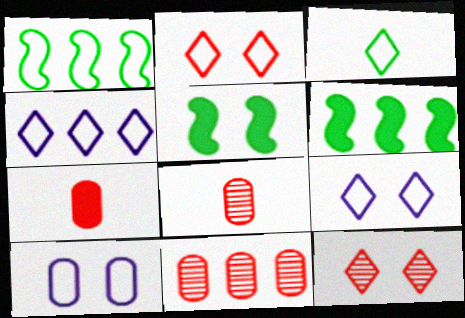[[2, 3, 4], 
[4, 5, 8], 
[4, 6, 11], 
[5, 10, 12], 
[6, 8, 9]]